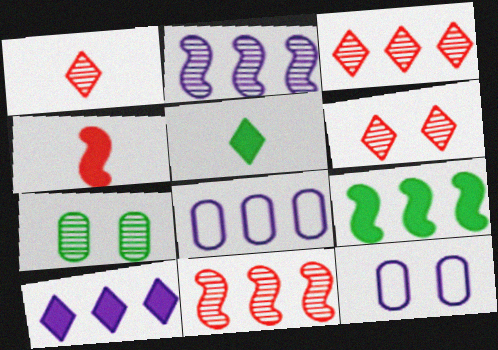[[1, 2, 7], 
[1, 3, 6], 
[1, 9, 12], 
[2, 8, 10], 
[3, 8, 9], 
[5, 11, 12]]